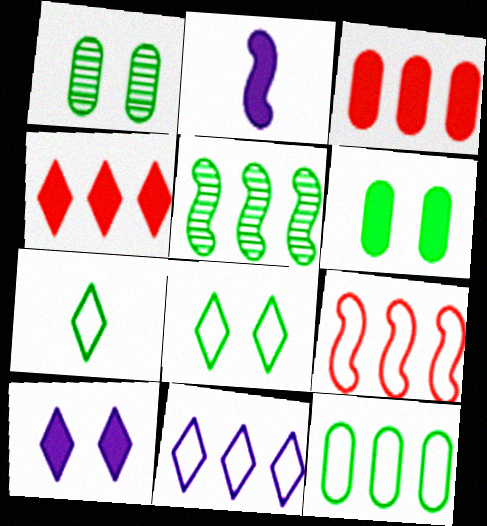[[2, 4, 6], 
[3, 5, 11], 
[5, 6, 7], 
[9, 11, 12]]